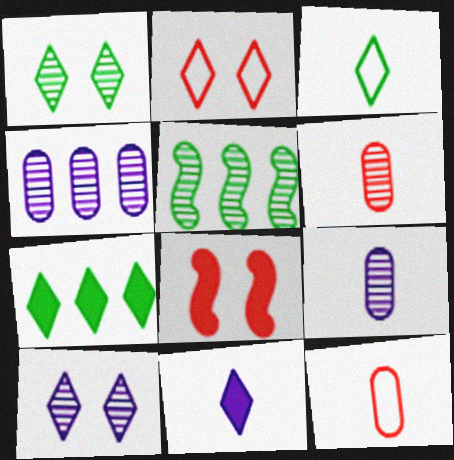[[1, 3, 7], 
[3, 4, 8], 
[5, 6, 10]]